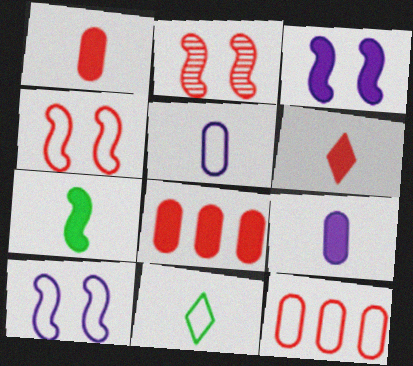[[2, 6, 12], 
[6, 7, 9], 
[10, 11, 12]]